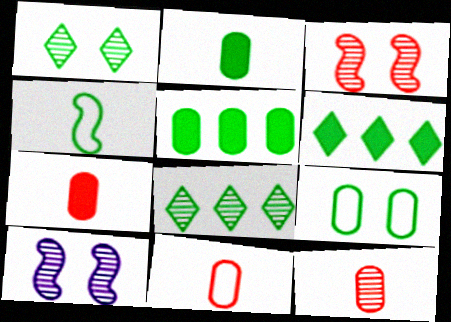[[1, 4, 5], 
[6, 10, 11], 
[7, 11, 12], 
[8, 10, 12]]